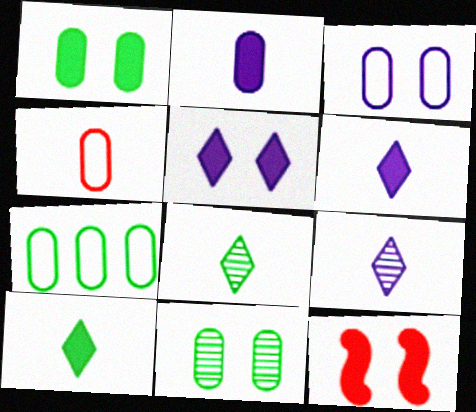[[1, 5, 12], 
[3, 4, 7], 
[7, 9, 12]]